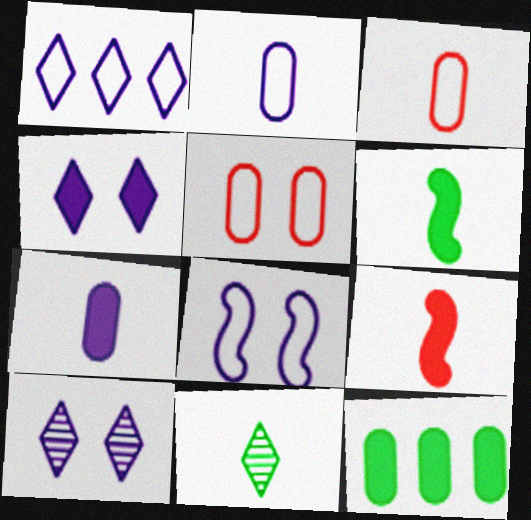[[1, 2, 8], 
[2, 9, 11], 
[4, 9, 12]]